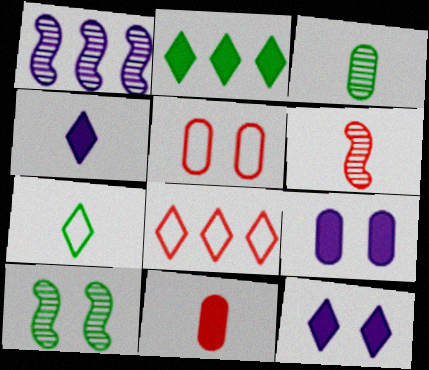[[1, 6, 10], 
[5, 10, 12]]